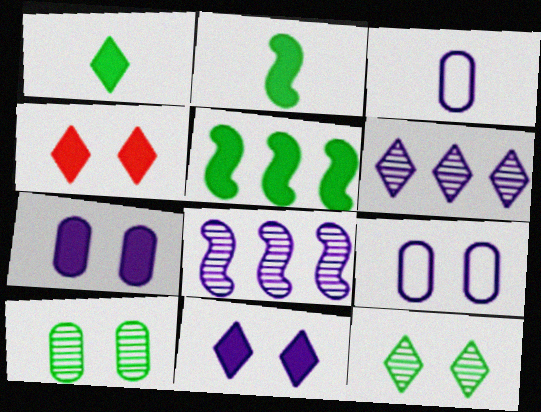[[3, 8, 11]]